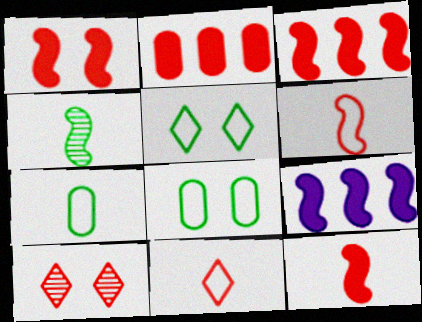[[1, 3, 12], 
[2, 6, 10], 
[7, 9, 10]]